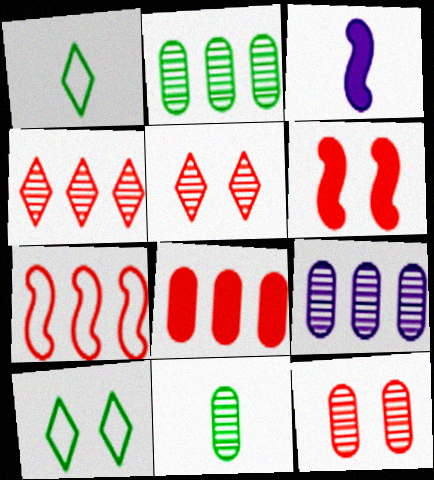[[1, 6, 9], 
[4, 7, 8], 
[9, 11, 12]]